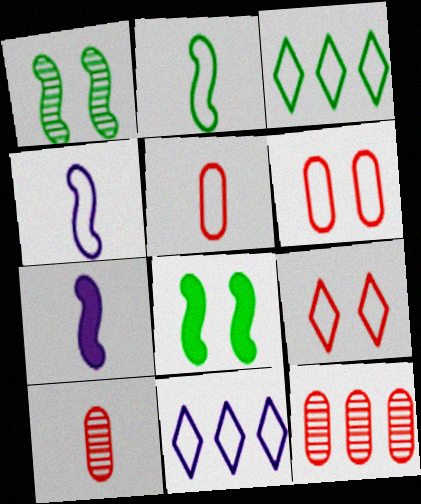[[2, 6, 11], 
[3, 4, 6], 
[8, 10, 11]]